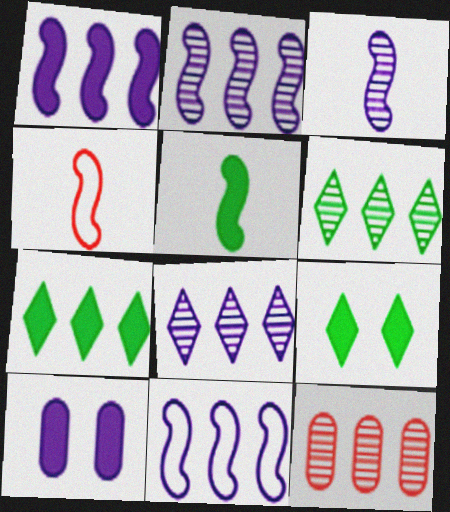[[1, 2, 11], 
[2, 6, 12], 
[3, 4, 5], 
[4, 6, 10], 
[7, 11, 12]]